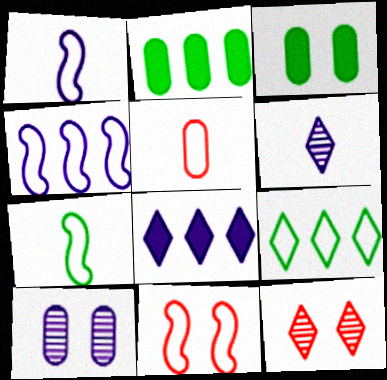[[1, 2, 12], 
[1, 8, 10], 
[2, 5, 10], 
[2, 6, 11], 
[4, 7, 11]]